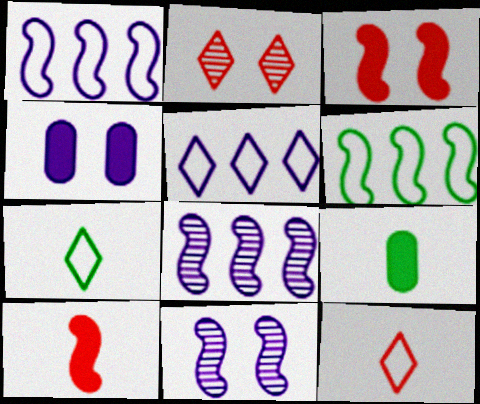[[1, 2, 9], 
[6, 10, 11]]